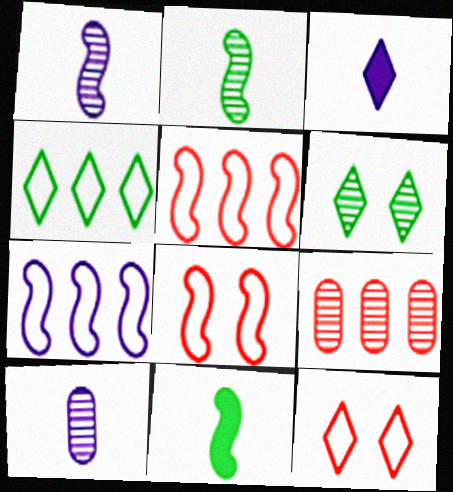[[1, 6, 9]]